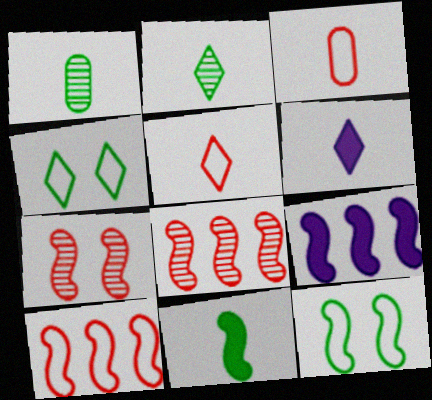[[2, 5, 6]]